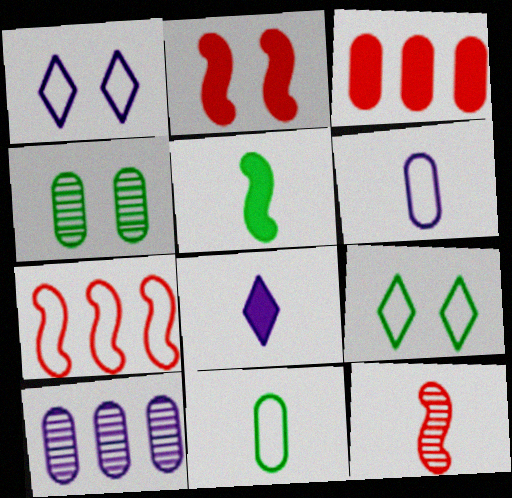[[1, 2, 4], 
[1, 7, 11], 
[2, 7, 12], 
[3, 4, 6], 
[4, 7, 8], 
[6, 7, 9], 
[8, 11, 12]]